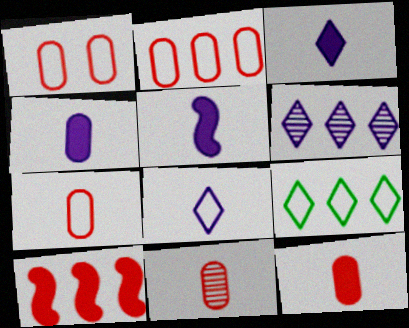[[1, 2, 7], 
[3, 4, 5], 
[7, 11, 12]]